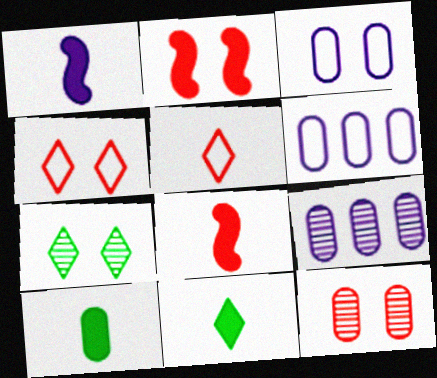[[2, 3, 7], 
[2, 4, 12], 
[6, 7, 8], 
[6, 10, 12]]